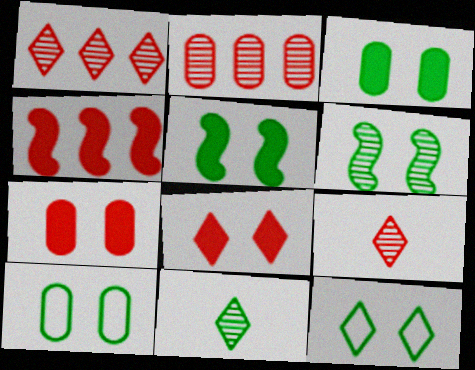[[3, 6, 12]]